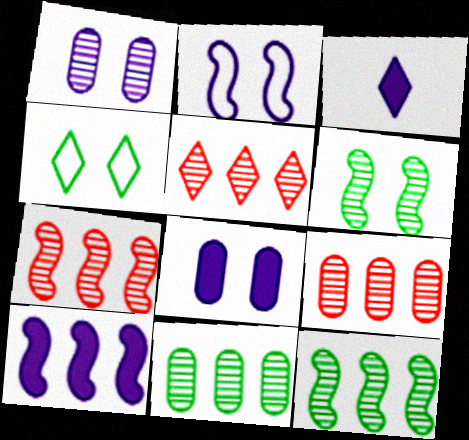[[3, 4, 5], 
[3, 8, 10], 
[5, 7, 9]]